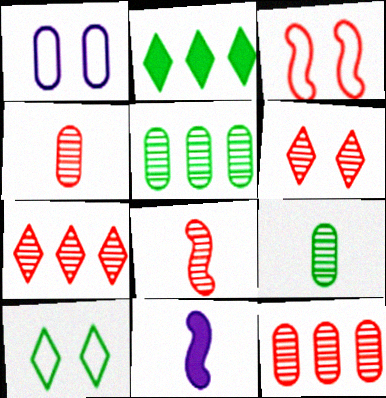[[1, 2, 8], 
[1, 3, 10], 
[6, 8, 12], 
[10, 11, 12]]